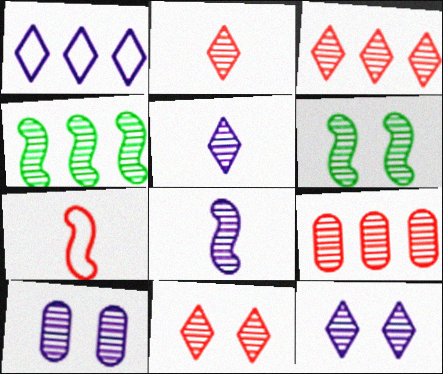[[2, 3, 11], 
[2, 4, 10], 
[5, 6, 9], 
[6, 10, 11]]